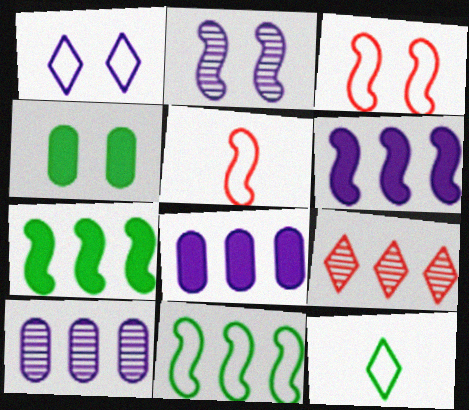[[2, 5, 7], 
[8, 9, 11]]